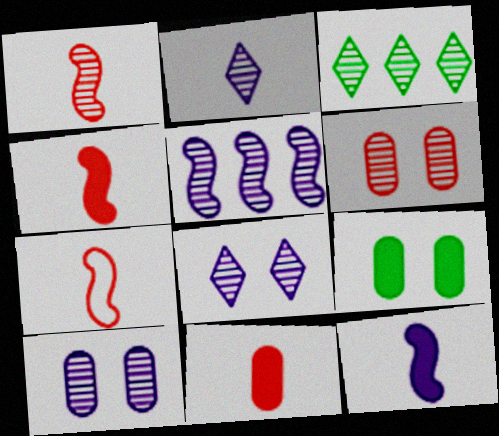[[1, 3, 10], 
[1, 4, 7], 
[2, 5, 10]]